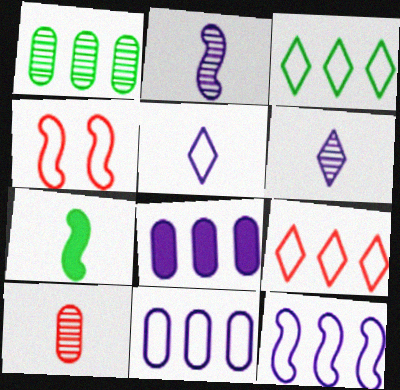[[5, 7, 10]]